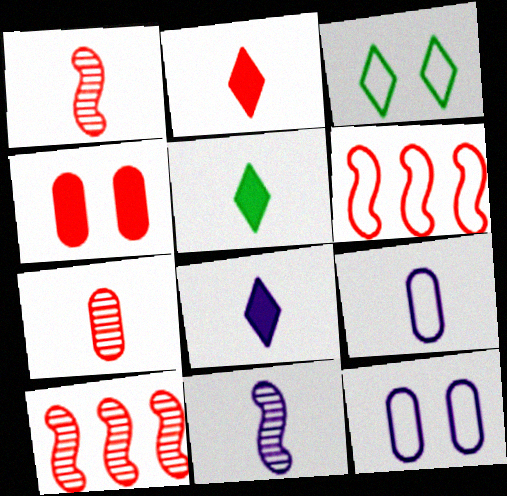[[1, 5, 9], 
[2, 5, 8], 
[3, 6, 9], 
[5, 10, 12], 
[8, 9, 11]]